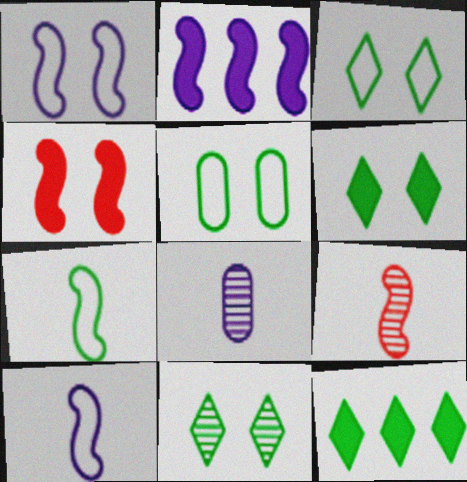[[3, 6, 11]]